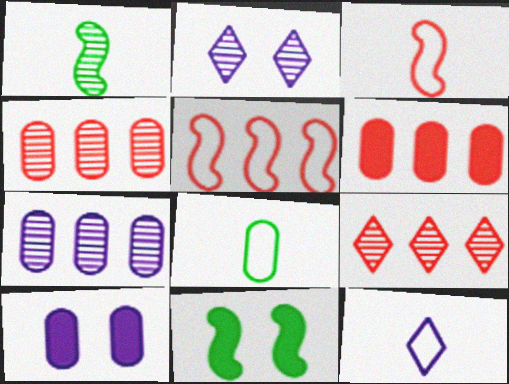[[1, 2, 4], 
[3, 8, 12], 
[4, 8, 10], 
[4, 11, 12], 
[5, 6, 9]]